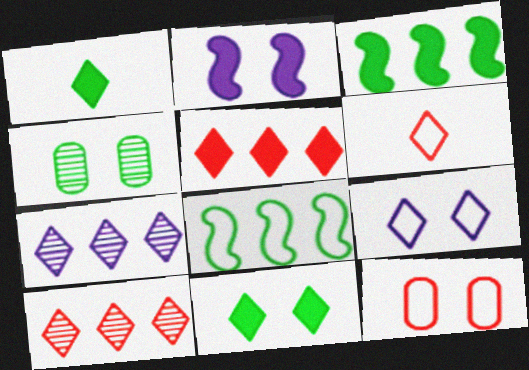[[1, 4, 8], 
[1, 9, 10], 
[6, 7, 11]]